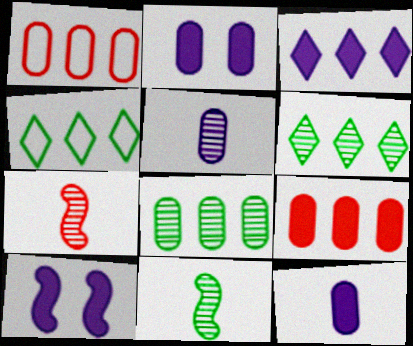[[2, 4, 7], 
[3, 10, 12]]